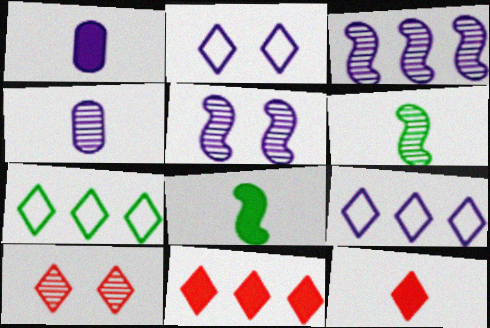[[1, 2, 3], 
[1, 5, 9], 
[1, 8, 12]]